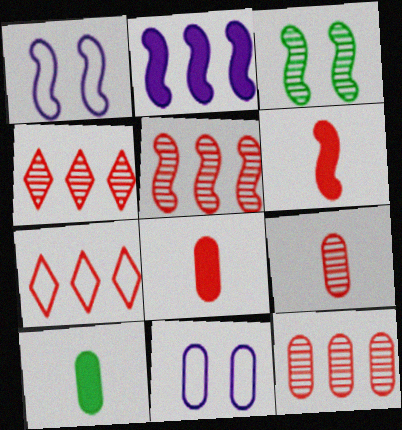[[1, 4, 10], 
[4, 5, 12], 
[10, 11, 12]]